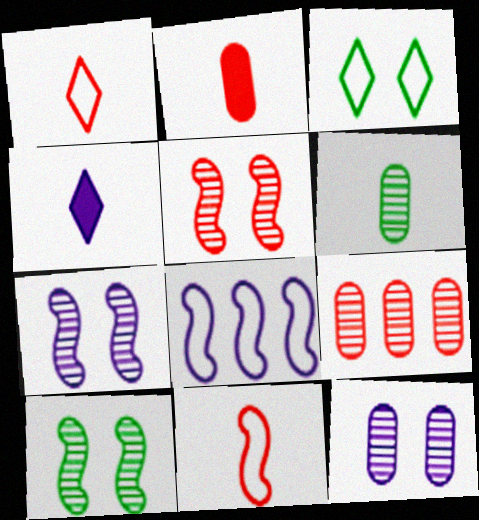[[4, 6, 11], 
[4, 8, 12], 
[5, 7, 10], 
[6, 9, 12]]